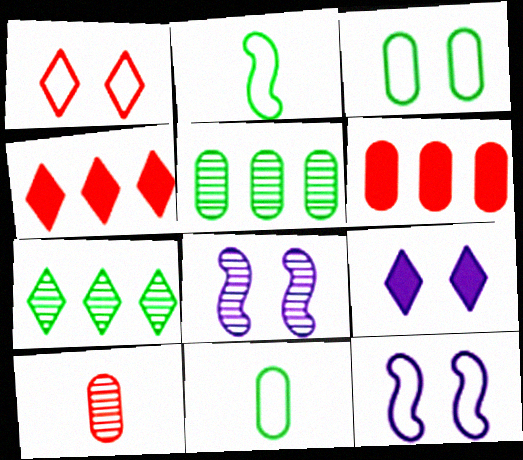[[1, 3, 12], 
[4, 8, 11], 
[7, 8, 10]]